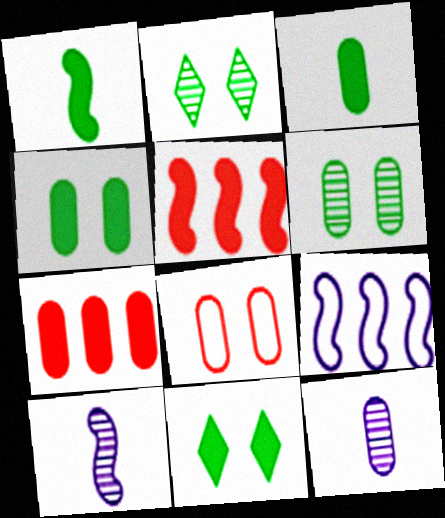[]